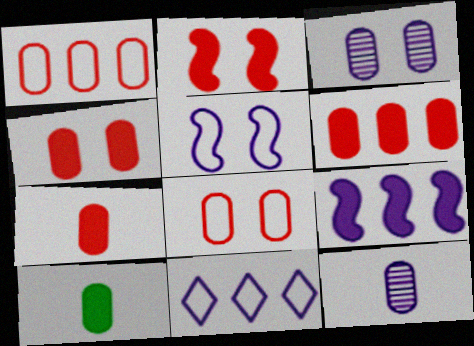[[1, 3, 10], 
[4, 6, 7]]